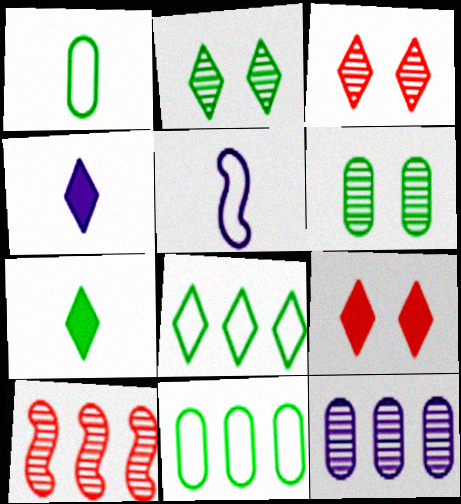[[2, 7, 8], 
[3, 4, 8]]